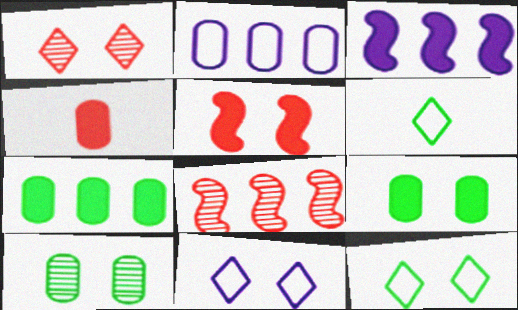[[2, 4, 10], 
[5, 10, 11]]